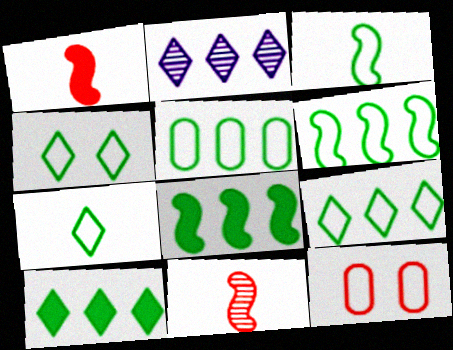[[3, 4, 5], 
[4, 7, 9], 
[5, 6, 9]]